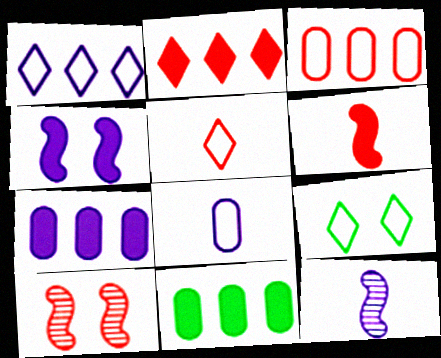[[1, 5, 9]]